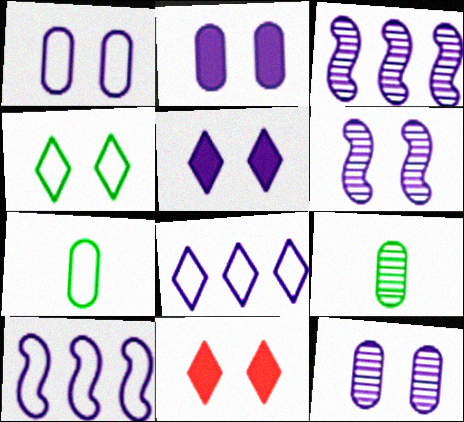[[1, 2, 12], 
[1, 5, 6], 
[3, 7, 11], 
[9, 10, 11]]